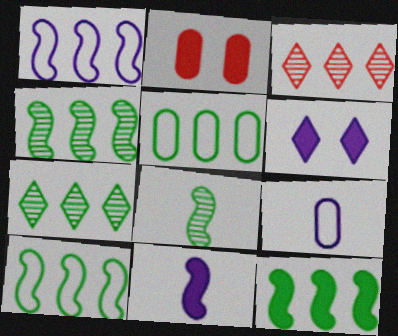[[4, 10, 12], 
[5, 7, 12]]